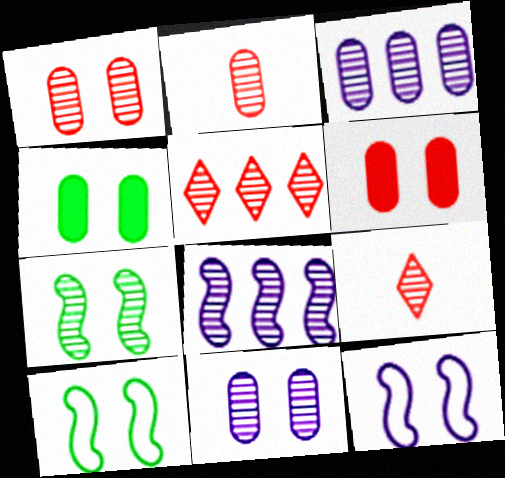[[3, 7, 9]]